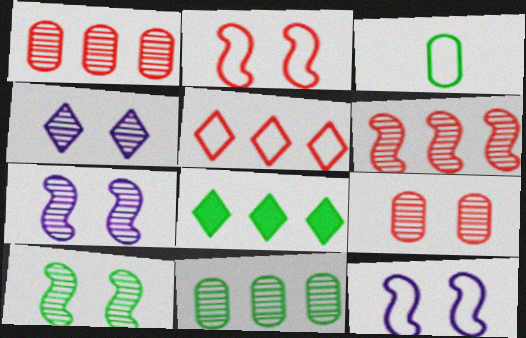[[3, 5, 12], 
[3, 8, 10], 
[4, 9, 10]]